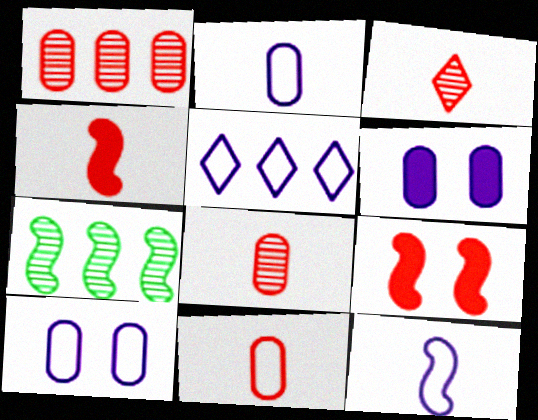[[3, 4, 11], 
[5, 10, 12], 
[7, 9, 12]]